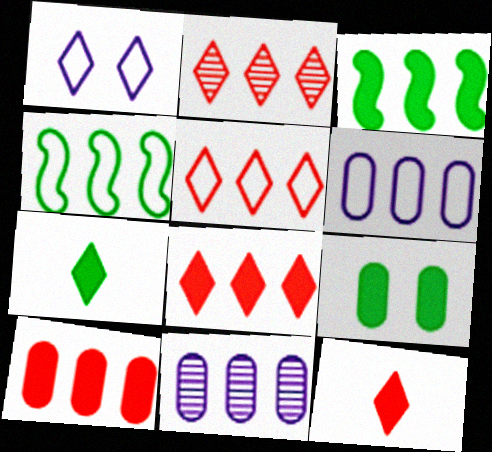[[1, 2, 7], 
[2, 3, 6], 
[2, 5, 8], 
[3, 5, 11], 
[3, 7, 9], 
[4, 5, 6], 
[4, 8, 11]]